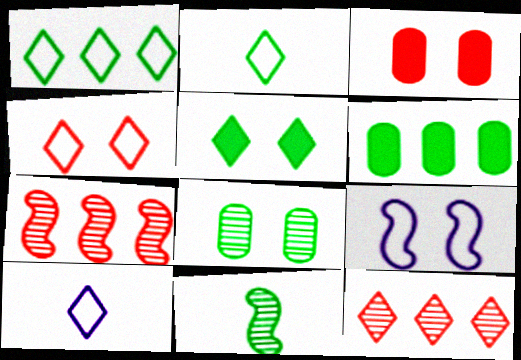[[1, 4, 10], 
[5, 10, 12]]